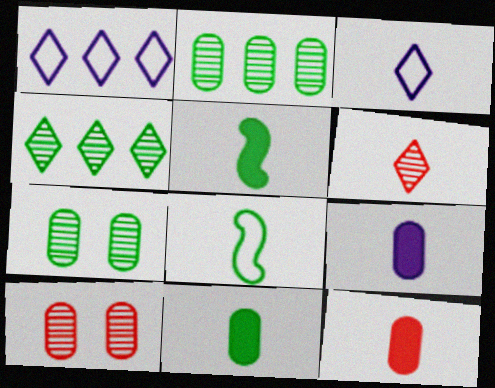[[1, 5, 10], 
[6, 8, 9], 
[9, 11, 12]]